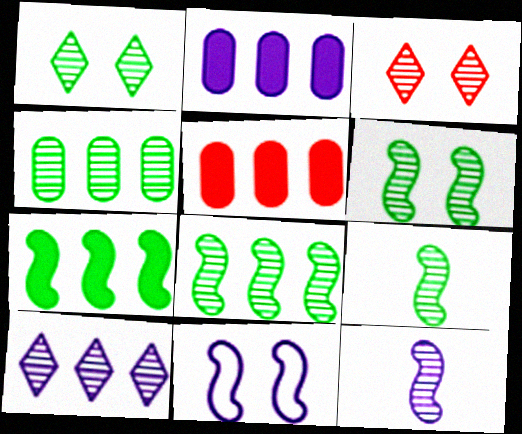[[1, 4, 9], 
[3, 4, 12], 
[6, 8, 9]]